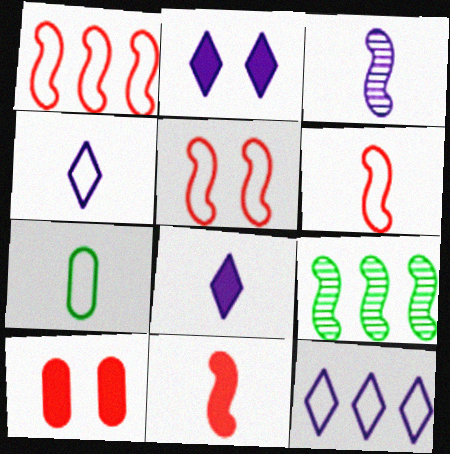[[1, 5, 6], 
[4, 6, 7], 
[4, 9, 10], 
[5, 7, 12]]